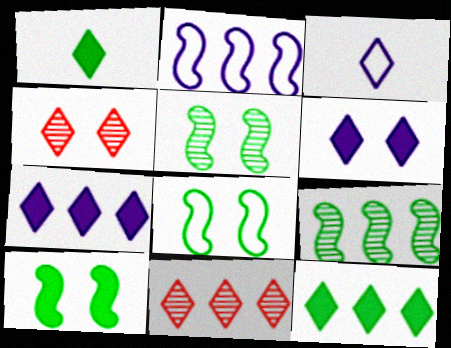[[3, 4, 12], 
[5, 8, 10]]